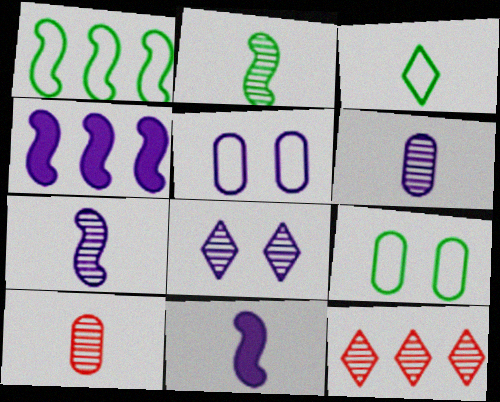[[1, 3, 9], 
[3, 10, 11], 
[9, 11, 12]]